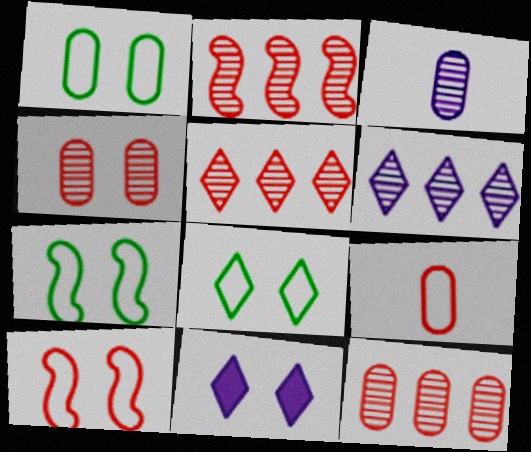[[1, 7, 8], 
[2, 5, 12], 
[4, 7, 11]]